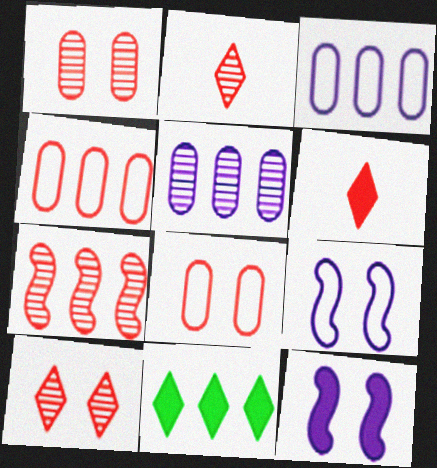[[1, 2, 7], 
[3, 7, 11], 
[6, 7, 8]]